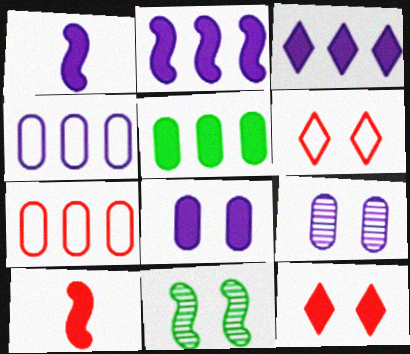[[1, 3, 8], 
[1, 5, 12], 
[6, 8, 11]]